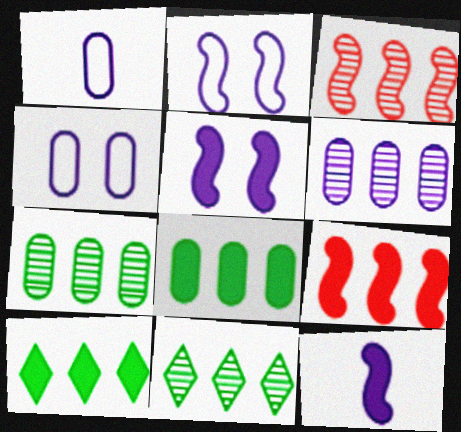[[3, 6, 11]]